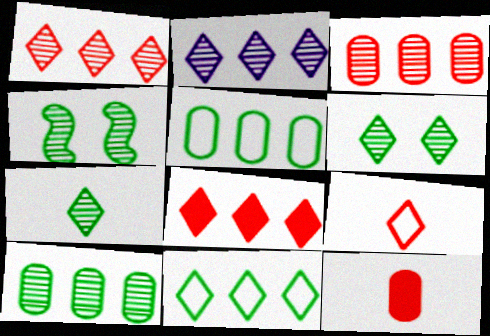[[2, 8, 11], 
[4, 7, 10]]